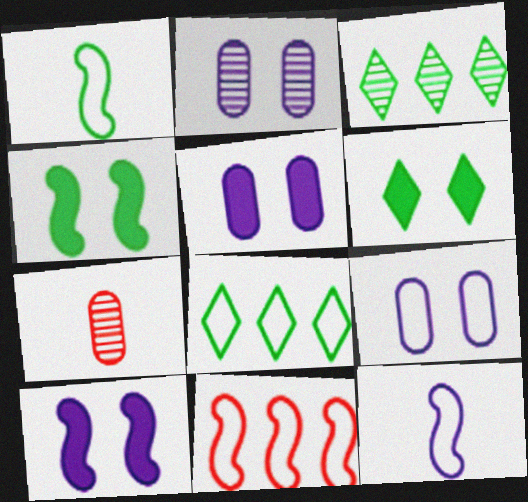[[2, 5, 9], 
[7, 8, 10]]